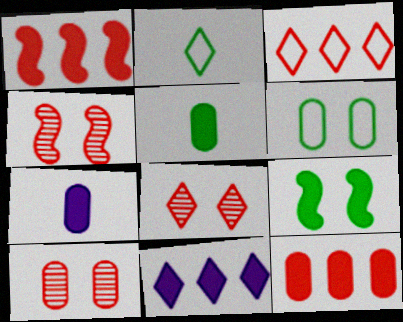[[2, 8, 11], 
[4, 8, 10]]